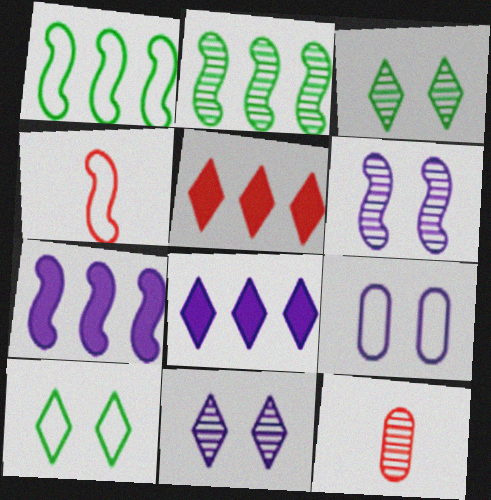[[2, 11, 12], 
[7, 10, 12]]